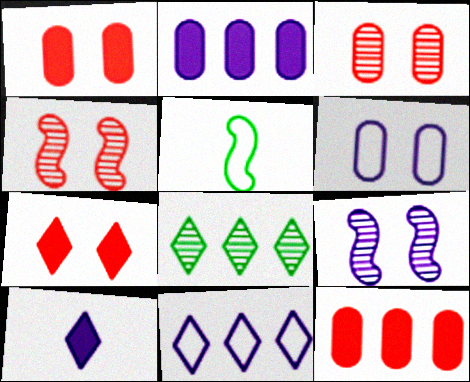[]